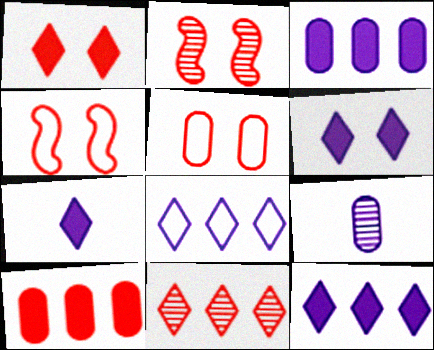[[1, 2, 5], 
[6, 7, 12]]